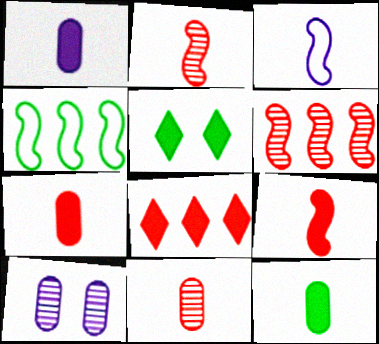[[1, 7, 12]]